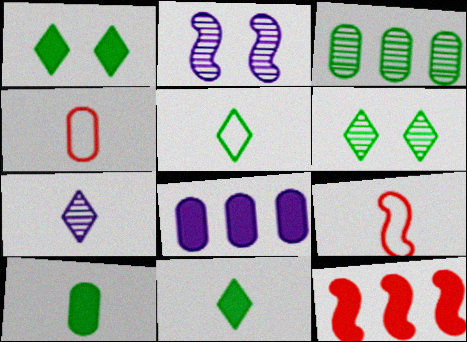[[6, 8, 9], 
[7, 9, 10]]